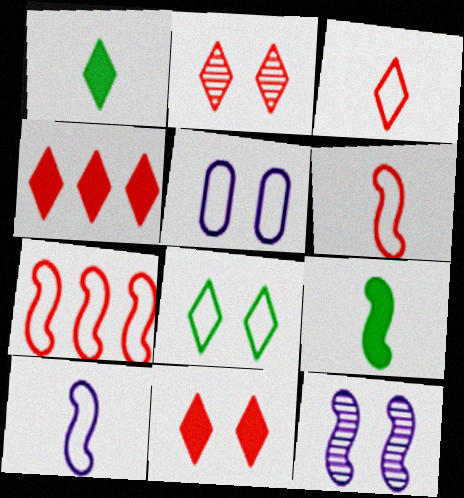[[2, 3, 4], 
[7, 9, 12]]